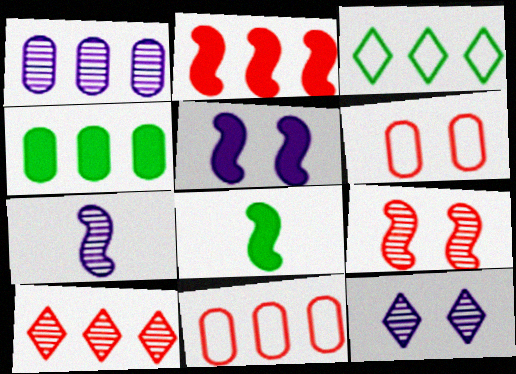[[1, 2, 3], 
[1, 4, 11], 
[1, 7, 12], 
[2, 5, 8], 
[2, 10, 11], 
[8, 11, 12]]